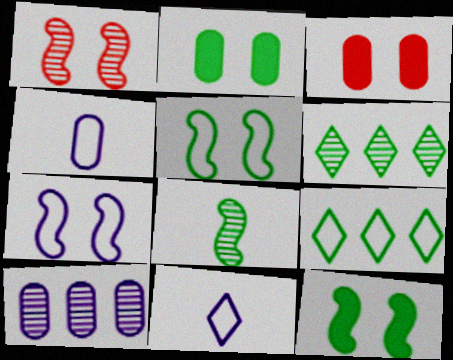[[1, 7, 12], 
[2, 8, 9]]